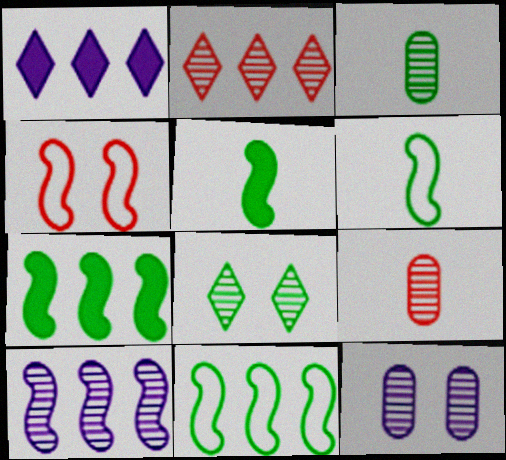[[1, 3, 4], 
[4, 5, 10], 
[8, 9, 10]]